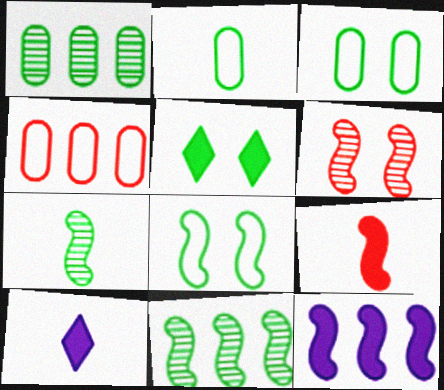[[2, 5, 11]]